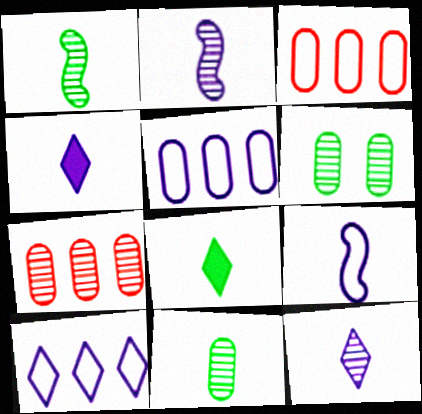[]